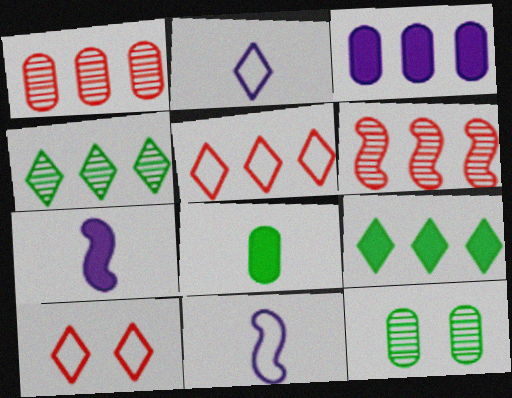[[5, 7, 12]]